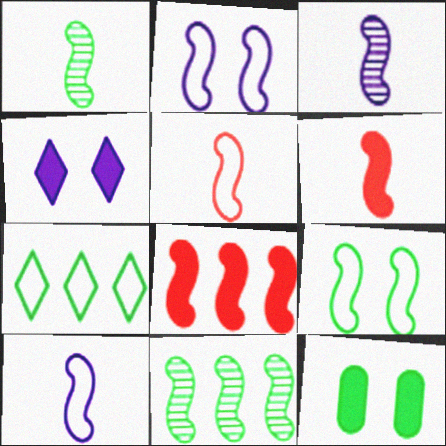[[1, 2, 8], 
[1, 6, 10], 
[1, 7, 12], 
[2, 6, 11], 
[3, 8, 9]]